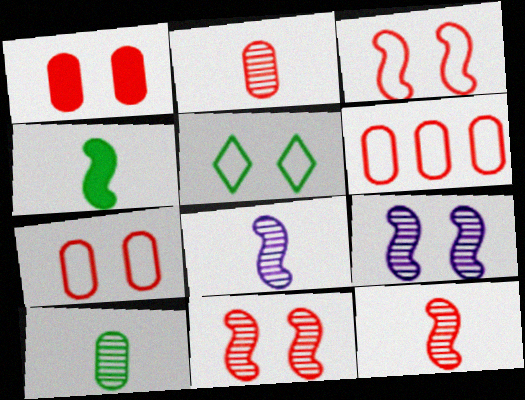[[1, 2, 6], 
[1, 5, 9]]